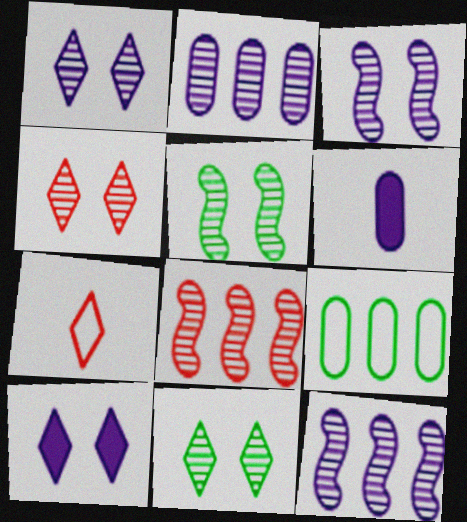[[1, 4, 11]]